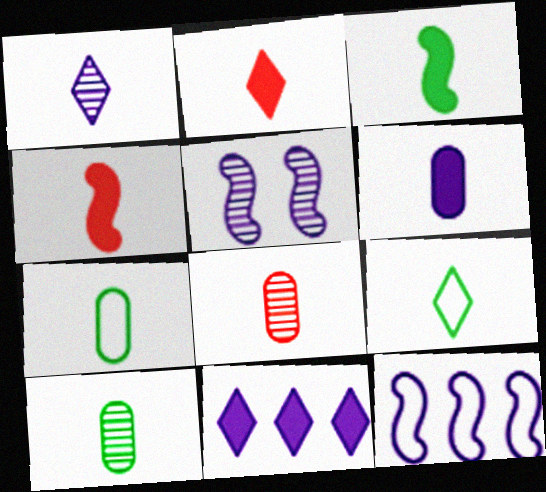[[1, 2, 9], 
[1, 4, 7], 
[2, 3, 6], 
[3, 9, 10], 
[6, 7, 8]]